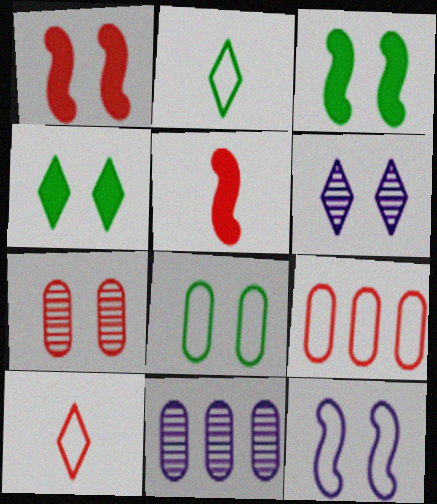[[1, 2, 11], 
[1, 6, 8], 
[2, 9, 12], 
[3, 10, 11], 
[4, 7, 12]]